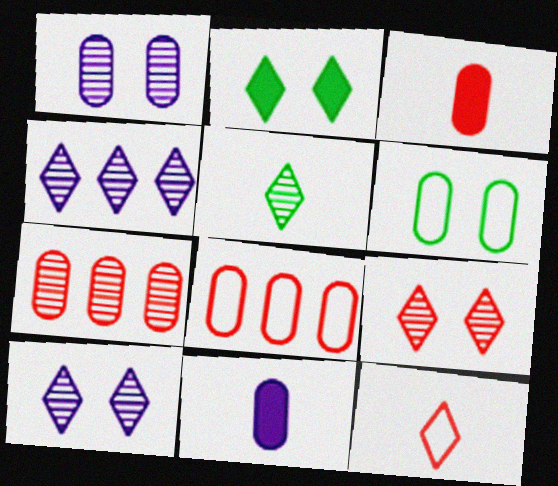[[2, 4, 12], 
[4, 5, 9], 
[6, 7, 11]]